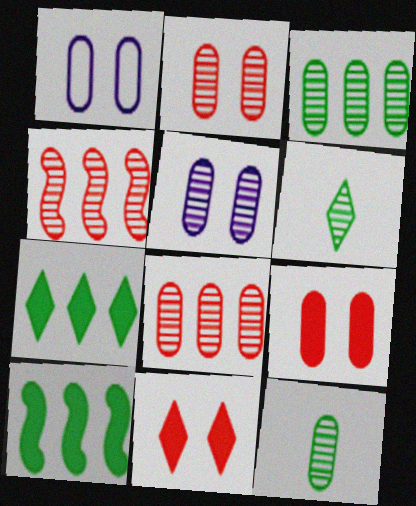[[4, 5, 6], 
[5, 8, 12]]